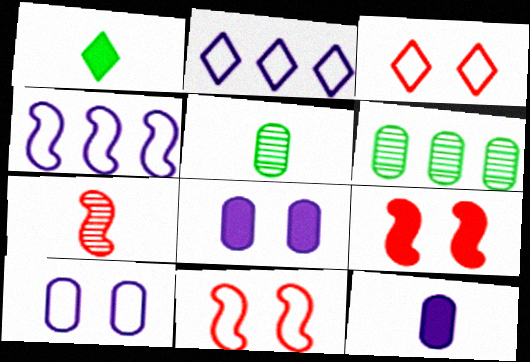[[2, 5, 9]]